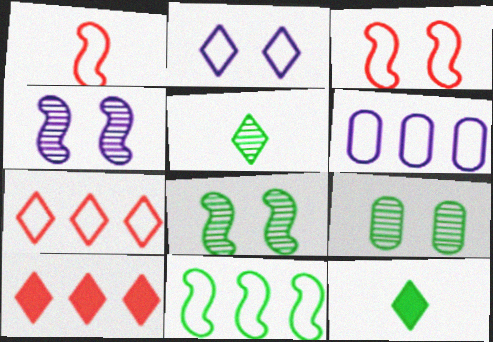[[2, 5, 10], 
[6, 7, 11], 
[9, 11, 12]]